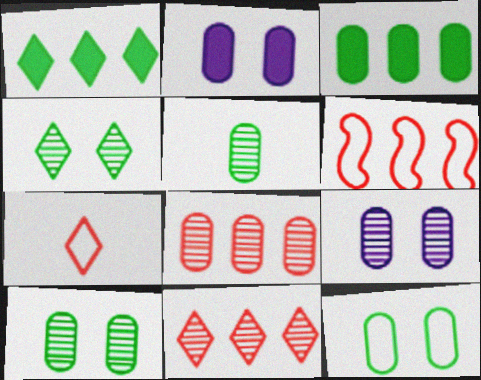[[3, 5, 12], 
[5, 8, 9]]